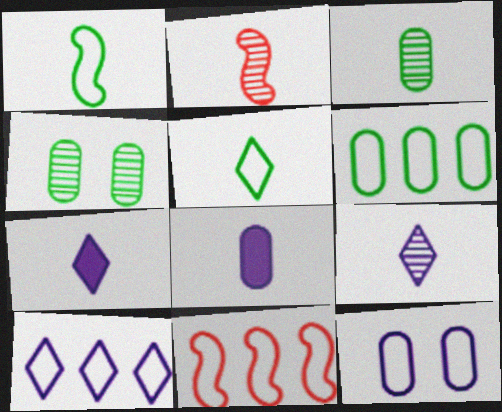[[2, 3, 9], 
[2, 5, 8], 
[4, 7, 11], 
[5, 11, 12], 
[6, 10, 11]]